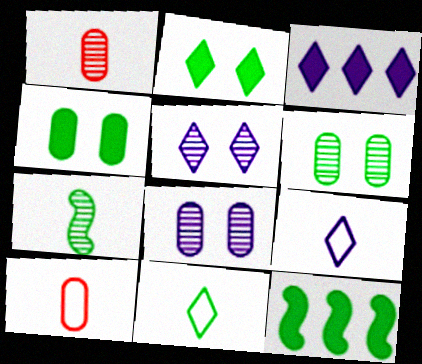[[3, 5, 9], 
[5, 10, 12], 
[6, 11, 12]]